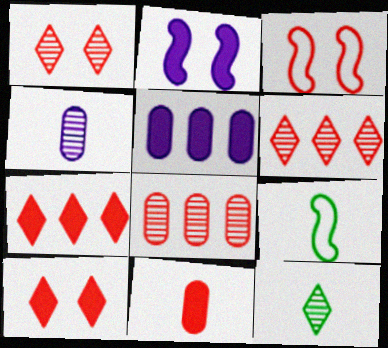[[1, 5, 9], 
[3, 5, 12], 
[3, 6, 11]]